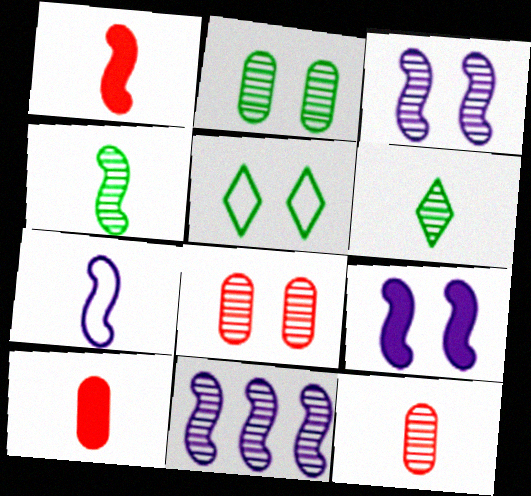[[1, 4, 7], 
[5, 8, 9], 
[5, 10, 11], 
[6, 7, 10], 
[6, 8, 11], 
[7, 9, 11]]